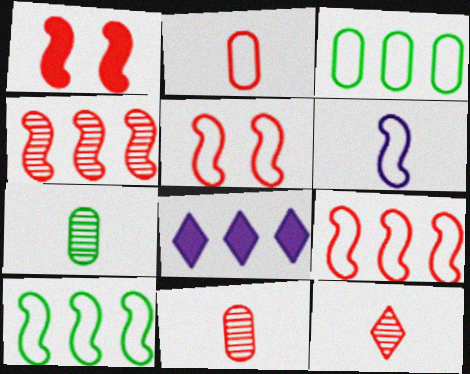[[3, 4, 8], 
[5, 6, 10], 
[5, 7, 8]]